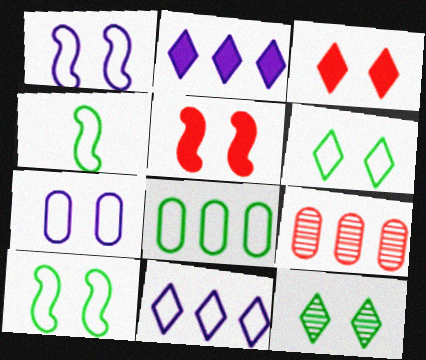[[4, 6, 8], 
[5, 7, 12]]